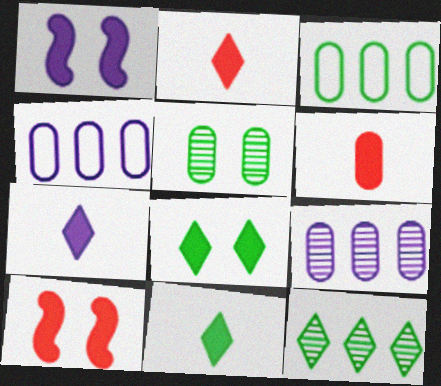[[2, 7, 11], 
[4, 5, 6]]